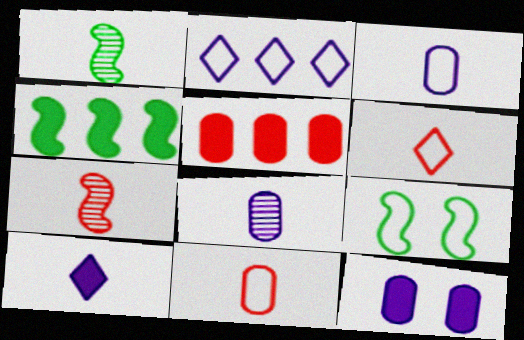[[1, 4, 9], 
[1, 10, 11], 
[2, 9, 11]]